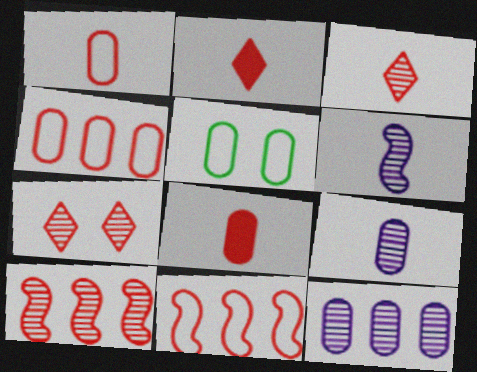[[5, 8, 12], 
[7, 8, 11]]